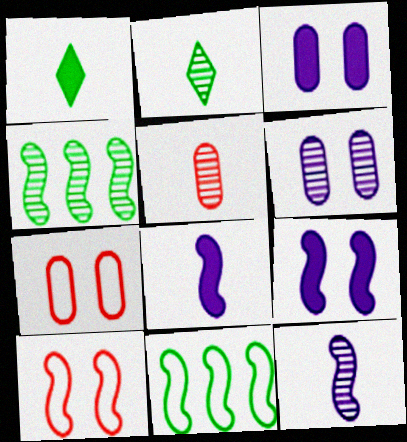[[2, 5, 12], 
[4, 8, 10]]